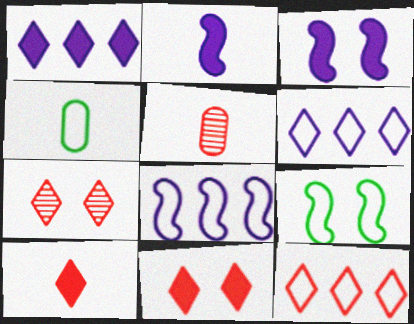[[1, 5, 9], 
[7, 10, 12]]